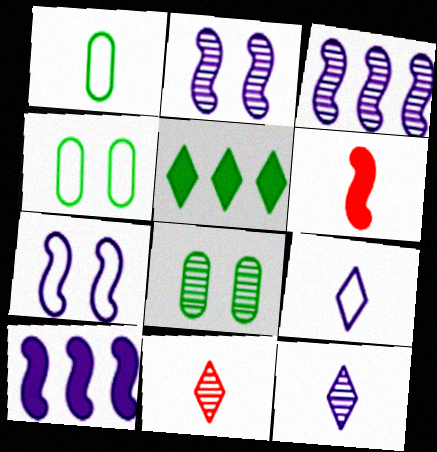[[1, 6, 12], 
[3, 8, 11], 
[4, 10, 11]]